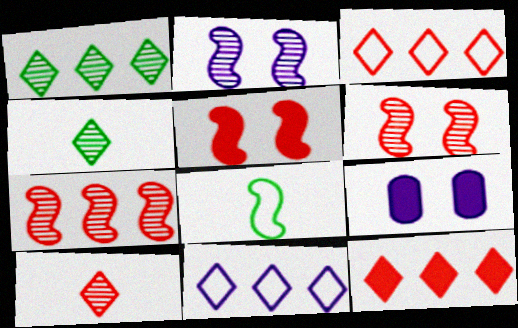[[1, 11, 12]]